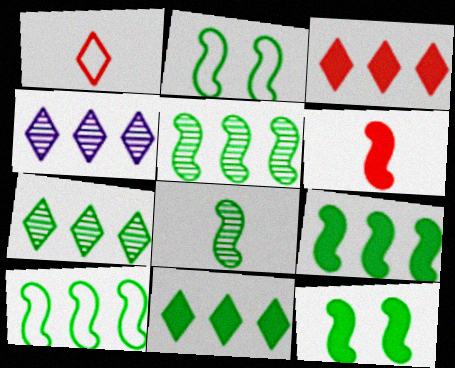[[2, 8, 9], 
[5, 9, 10], 
[8, 10, 12]]